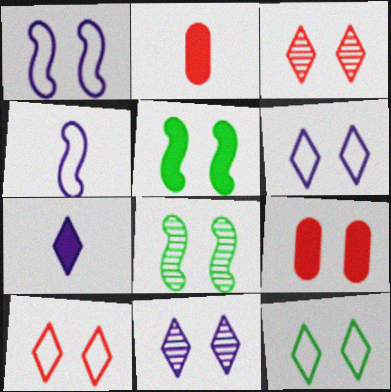[[6, 8, 9], 
[6, 10, 12]]